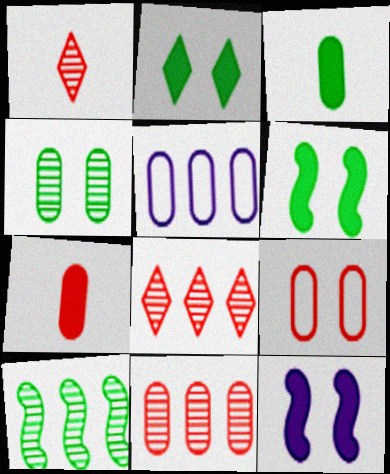[[1, 5, 6], 
[4, 5, 7], 
[7, 9, 11]]